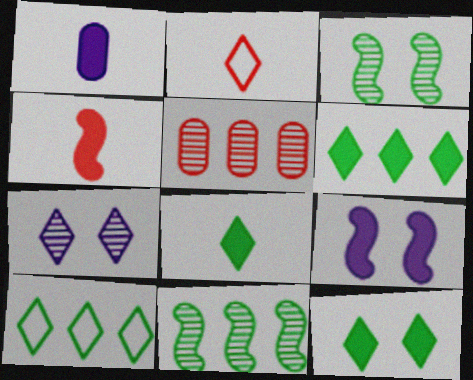[[1, 4, 8], 
[2, 6, 7], 
[6, 8, 12]]